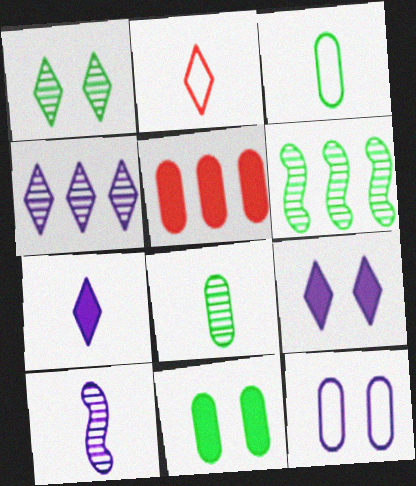[[1, 6, 8], 
[5, 8, 12]]